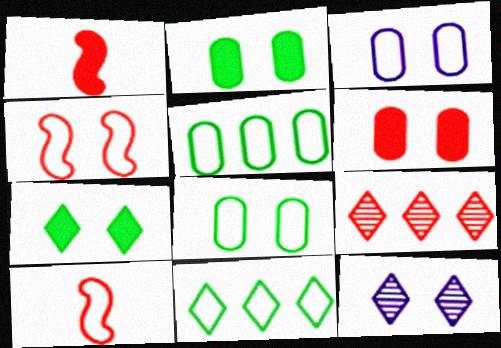[[1, 5, 12], 
[2, 4, 12], 
[3, 10, 11], 
[6, 9, 10]]